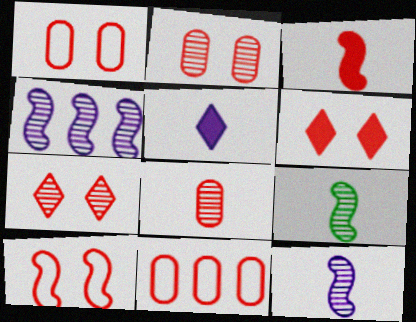[[2, 6, 10], 
[3, 7, 11]]